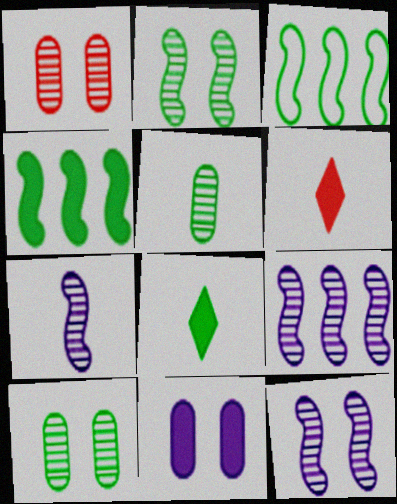[[3, 8, 10], 
[4, 6, 11], 
[7, 9, 12]]